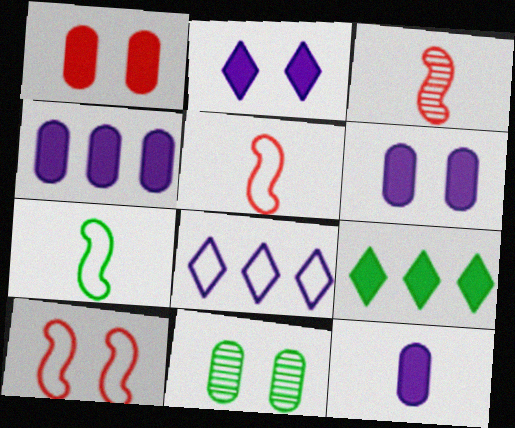[[2, 10, 11], 
[4, 6, 12], 
[7, 9, 11]]